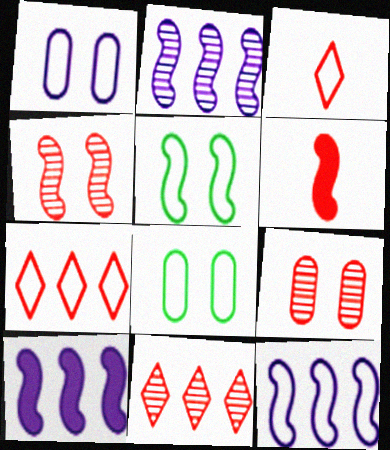[[2, 5, 6], 
[2, 10, 12], 
[3, 8, 12], 
[6, 7, 9]]